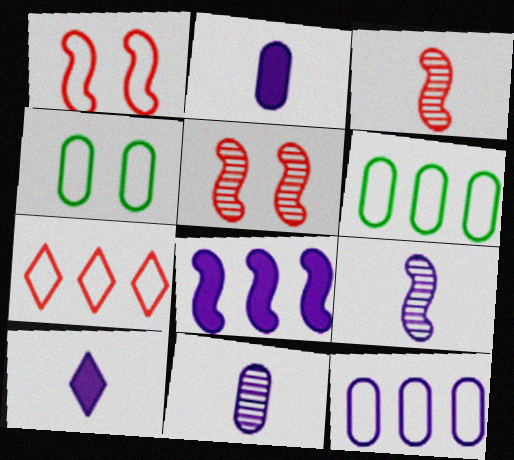[[5, 6, 10]]